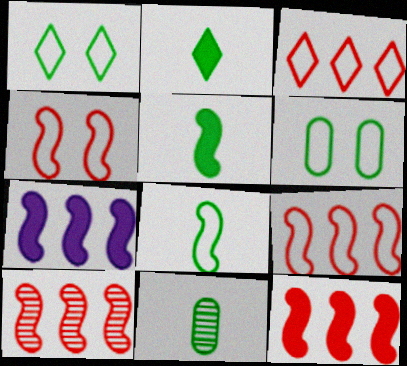[[2, 8, 11], 
[9, 10, 12]]